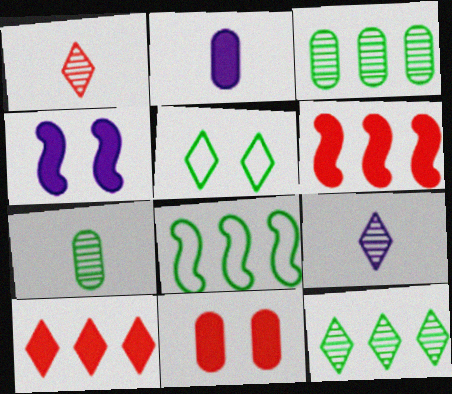[[5, 9, 10], 
[8, 9, 11]]